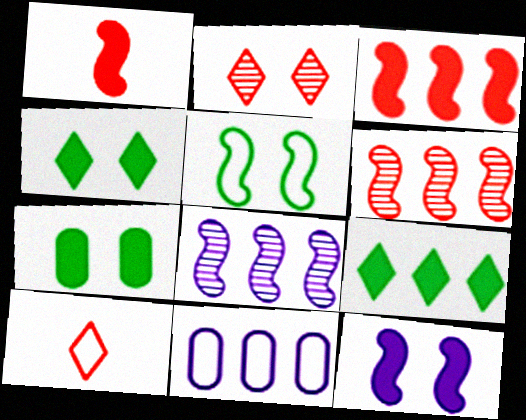[[1, 5, 8], 
[5, 10, 11], 
[6, 9, 11], 
[7, 8, 10]]